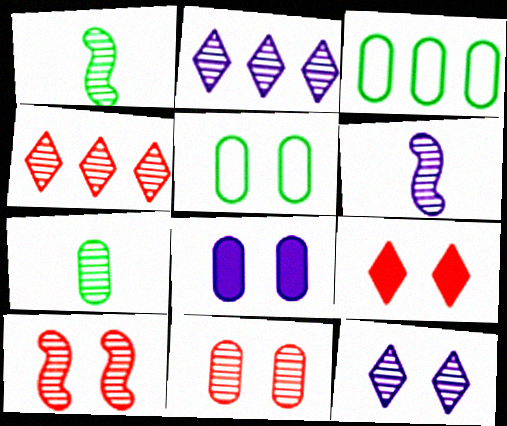[[1, 2, 11], 
[2, 7, 10], 
[3, 6, 9], 
[5, 8, 11]]